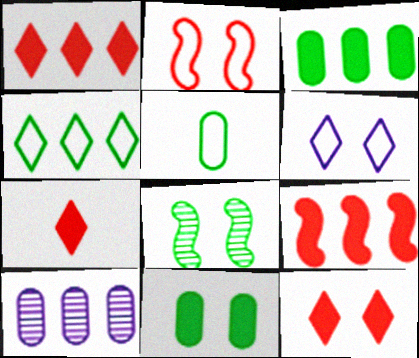[[1, 7, 12], 
[4, 9, 10]]